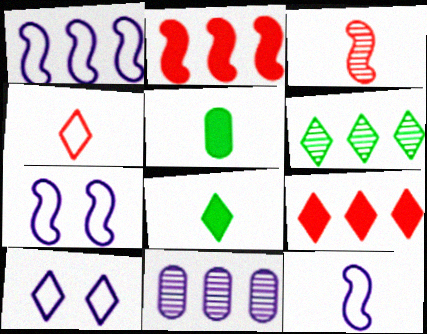[[1, 7, 12]]